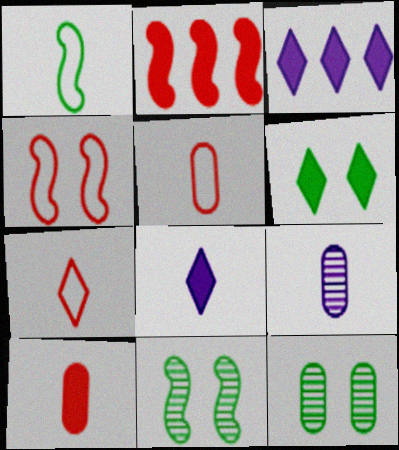[[3, 5, 11]]